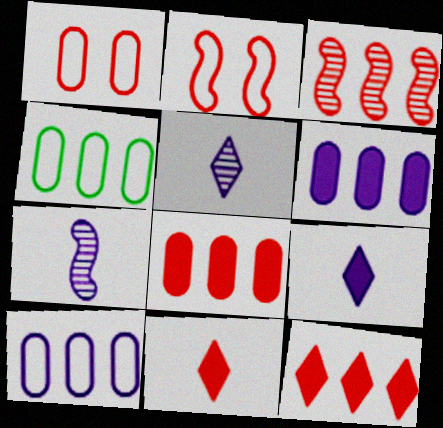[[1, 3, 11]]